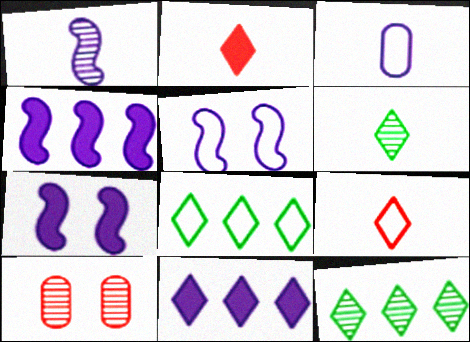[[1, 4, 5], 
[1, 10, 12]]